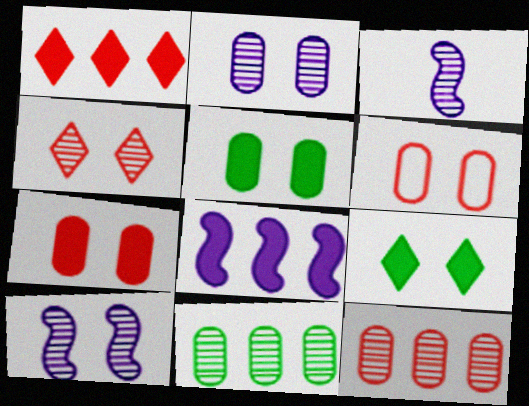[[2, 5, 6], 
[3, 4, 11], 
[6, 9, 10]]